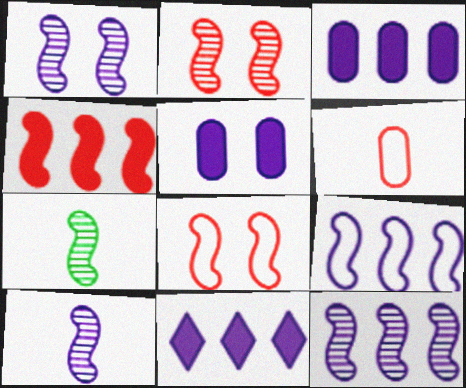[[1, 10, 12], 
[2, 7, 12]]